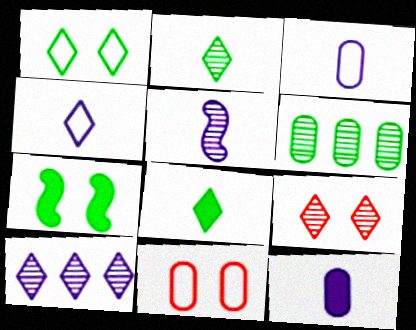[[2, 9, 10], 
[4, 5, 12], 
[5, 6, 9], 
[6, 11, 12]]